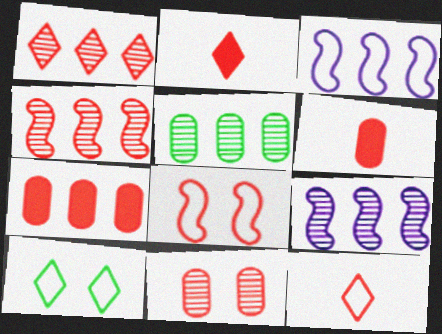[[1, 5, 9], 
[1, 6, 8], 
[6, 9, 10]]